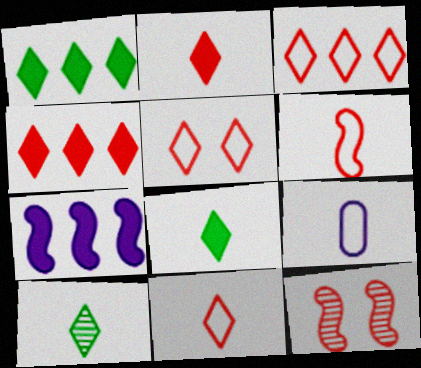[[1, 9, 12], 
[3, 5, 11]]